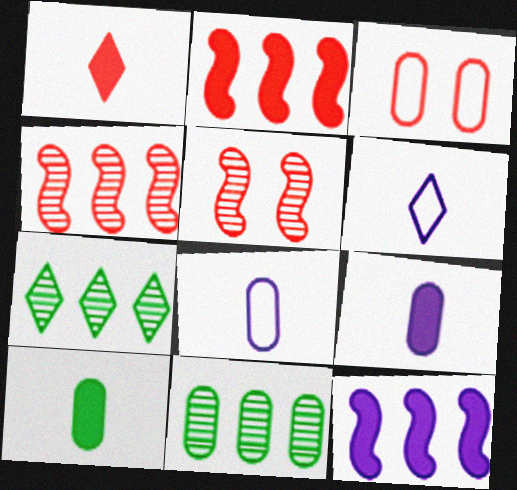[[1, 3, 4], 
[3, 9, 11]]